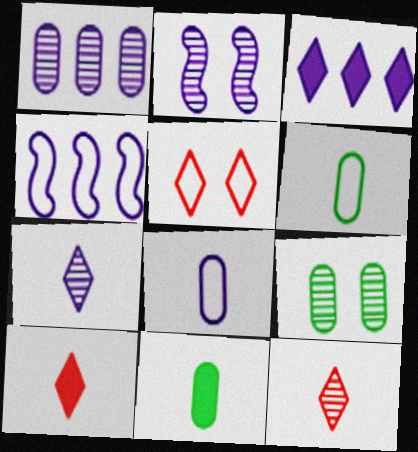[[1, 2, 7], 
[1, 3, 4], 
[2, 3, 8], 
[4, 5, 6], 
[4, 9, 10]]